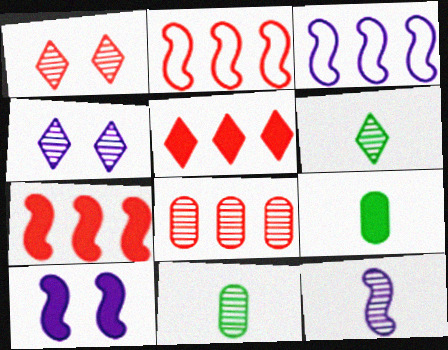[[1, 3, 9], 
[2, 4, 9], 
[2, 5, 8], 
[3, 10, 12], 
[5, 9, 10]]